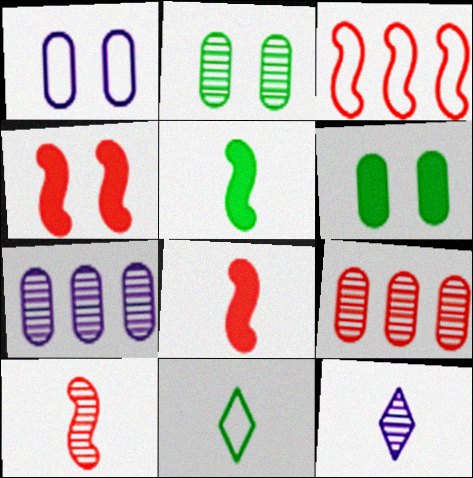[[1, 3, 11], 
[3, 4, 10], 
[3, 6, 12], 
[4, 7, 11]]